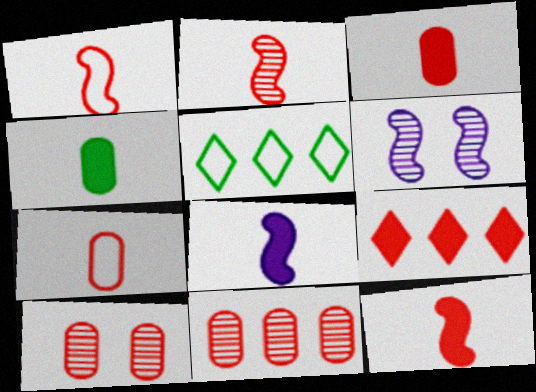[[1, 2, 12], 
[1, 9, 10], 
[3, 5, 6], 
[5, 8, 10]]